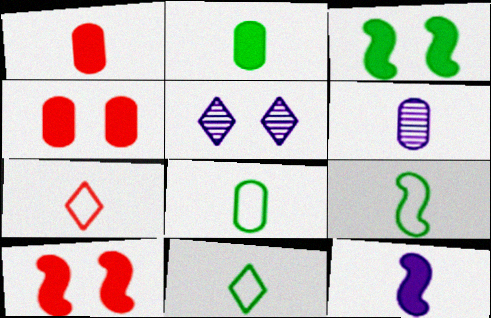[[1, 6, 8], 
[8, 9, 11]]